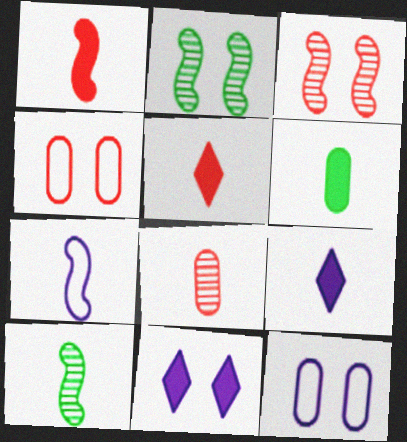[[1, 6, 9], 
[1, 7, 10], 
[2, 4, 11]]